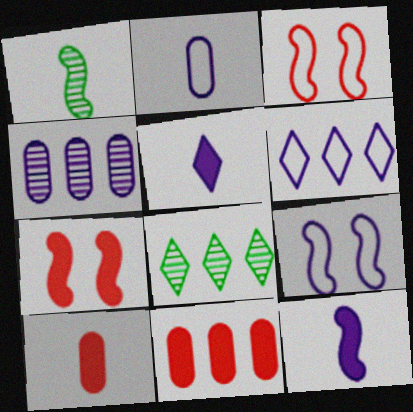[[2, 6, 9], 
[2, 7, 8], 
[4, 5, 9], 
[8, 9, 10]]